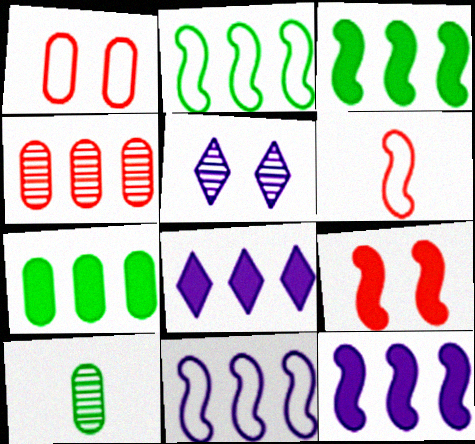[[2, 4, 8], 
[5, 6, 7]]